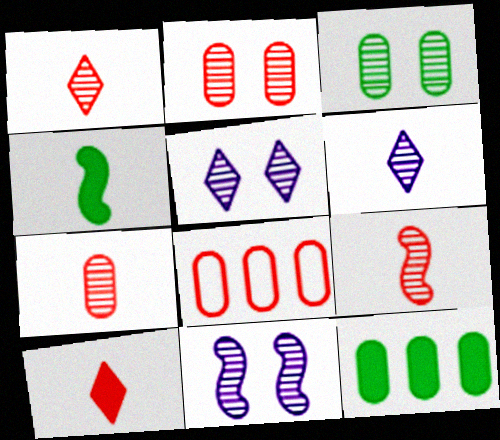[[1, 7, 9], 
[4, 5, 8]]